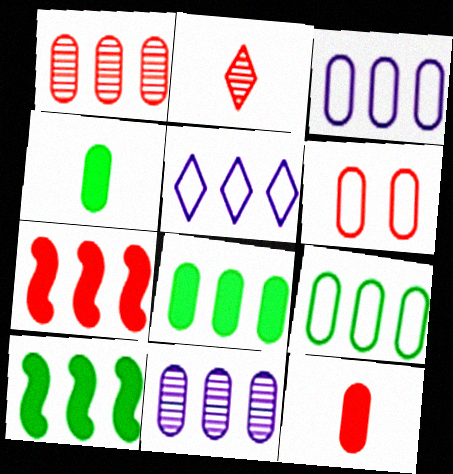[[1, 3, 8], 
[1, 5, 10], 
[1, 6, 12], 
[2, 6, 7], 
[4, 6, 11]]